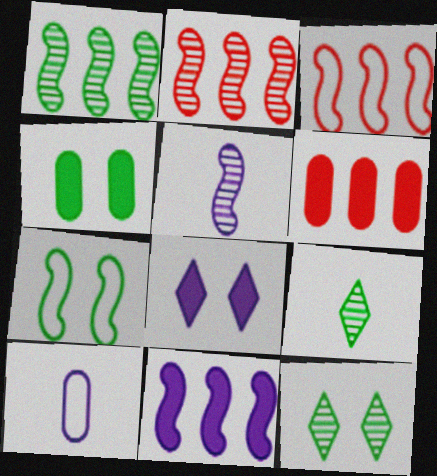[[1, 3, 11], 
[4, 7, 12]]